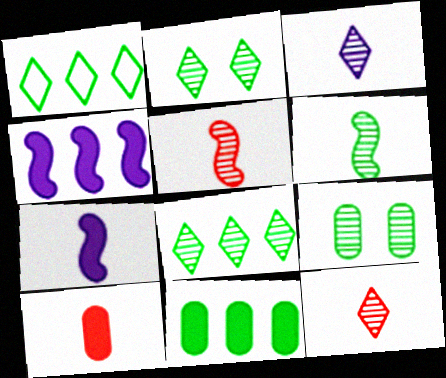[[6, 8, 9]]